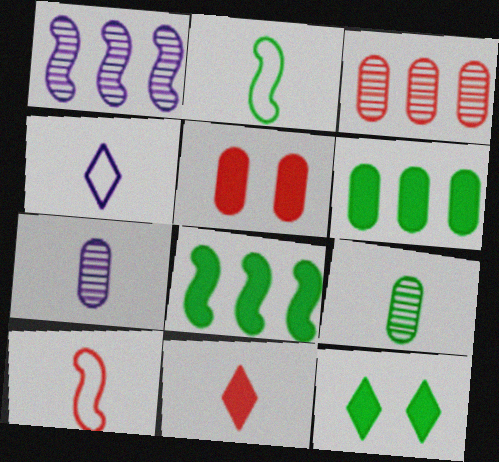[[2, 7, 11]]